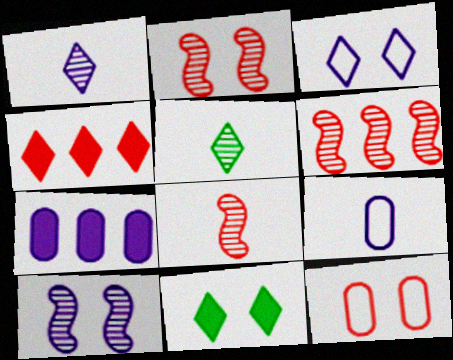[[2, 6, 8], 
[3, 4, 5], 
[4, 8, 12], 
[6, 9, 11], 
[10, 11, 12]]